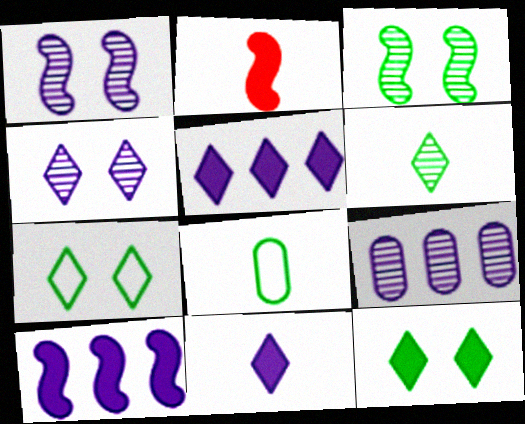[[2, 7, 9]]